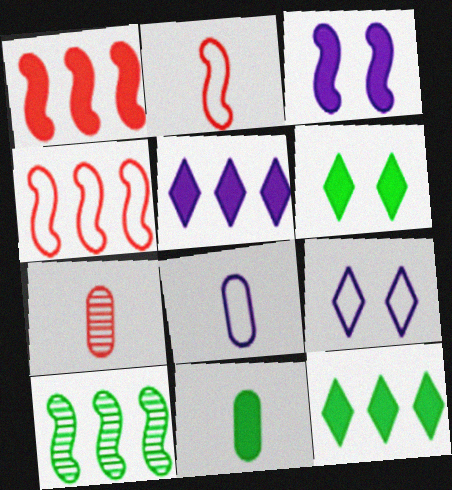[[2, 3, 10], 
[7, 8, 11]]